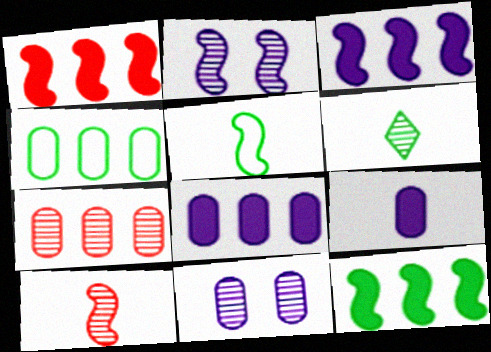[[1, 2, 5], 
[1, 3, 12], 
[2, 6, 7], 
[4, 7, 8]]